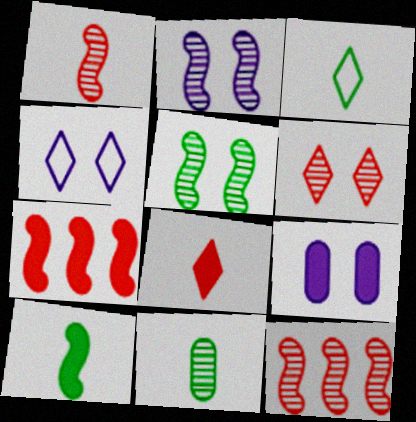[[2, 4, 9], 
[3, 9, 12], 
[3, 10, 11], 
[4, 7, 11]]